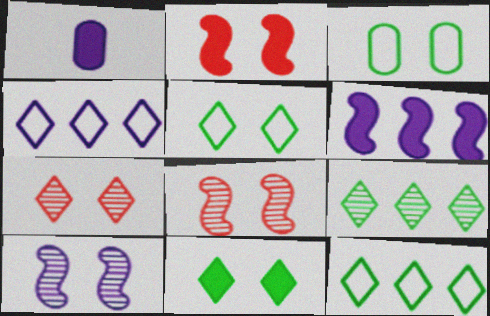[[1, 4, 10], 
[1, 8, 12]]